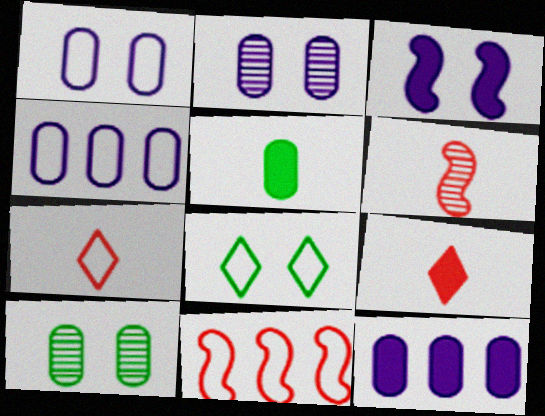[[6, 8, 12]]